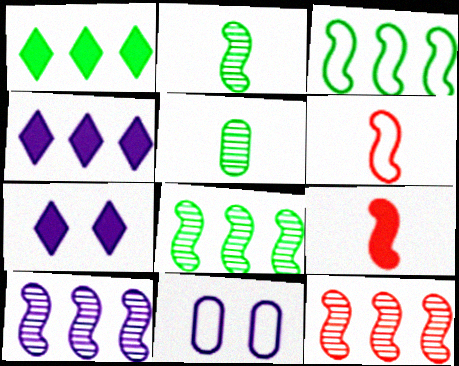[[8, 10, 12]]